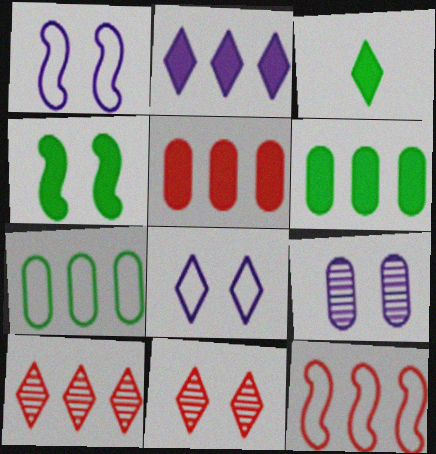[[3, 4, 6], 
[3, 8, 10], 
[3, 9, 12], 
[5, 10, 12]]